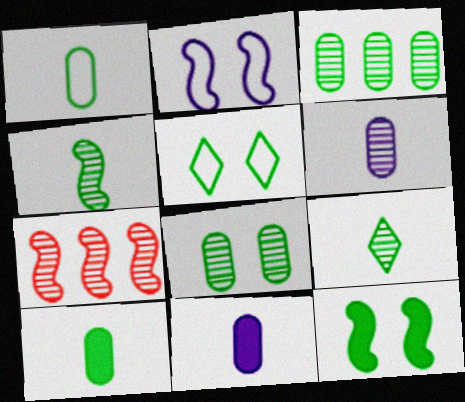[[5, 7, 11], 
[5, 8, 12]]